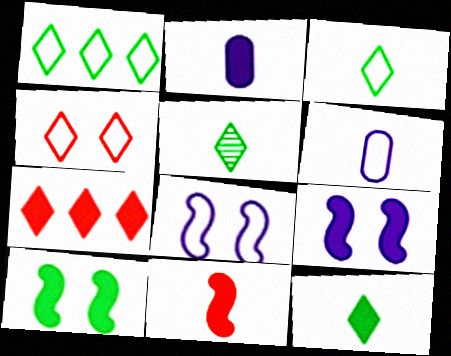[[2, 7, 10], 
[2, 11, 12], 
[3, 5, 12], 
[5, 6, 11]]